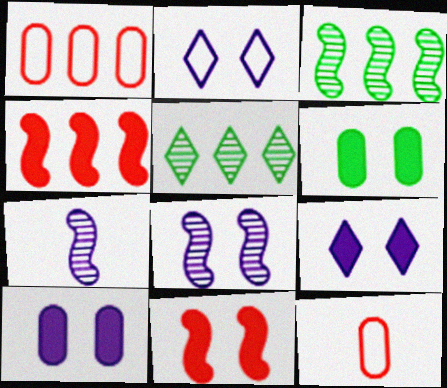[[2, 8, 10], 
[3, 9, 12], 
[6, 9, 11]]